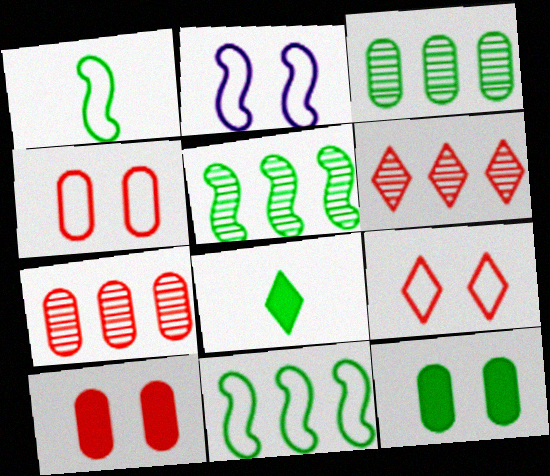[[2, 7, 8]]